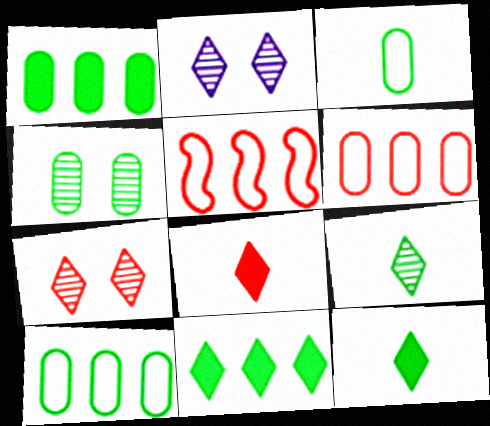[[1, 3, 4]]